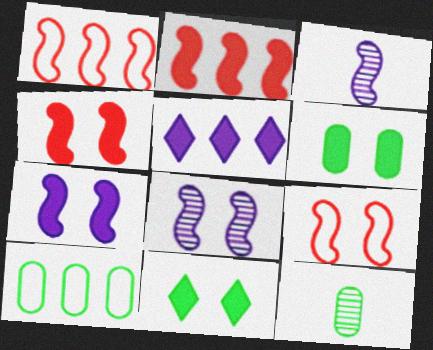[[5, 9, 12], 
[6, 10, 12]]